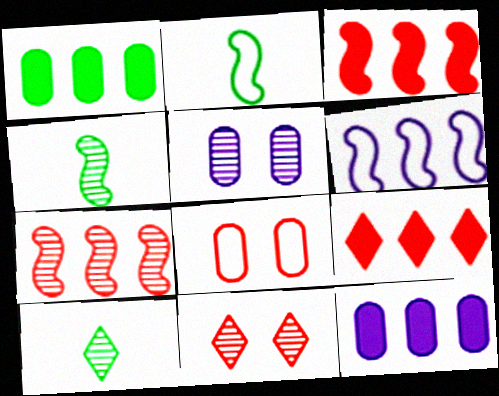[[2, 5, 9], 
[2, 11, 12], 
[5, 7, 10]]